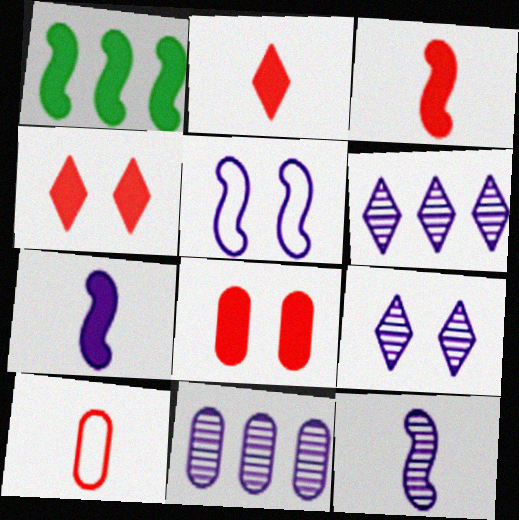[[1, 9, 10], 
[9, 11, 12]]